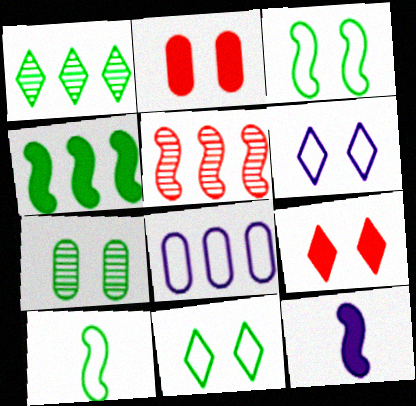[[3, 5, 12]]